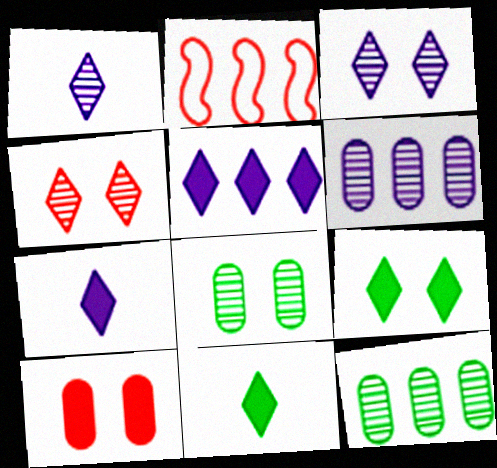[[2, 5, 12], 
[2, 7, 8]]